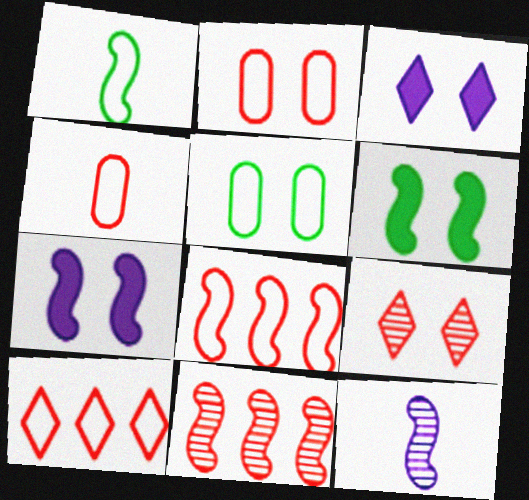[[1, 7, 11], 
[5, 7, 9], 
[6, 8, 12]]